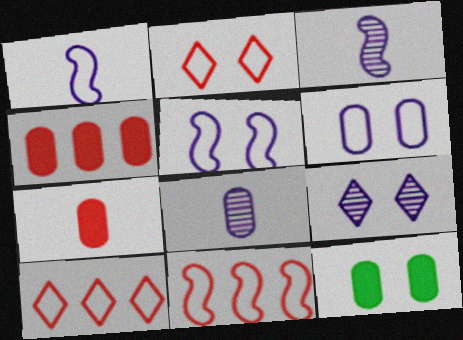[[3, 10, 12]]